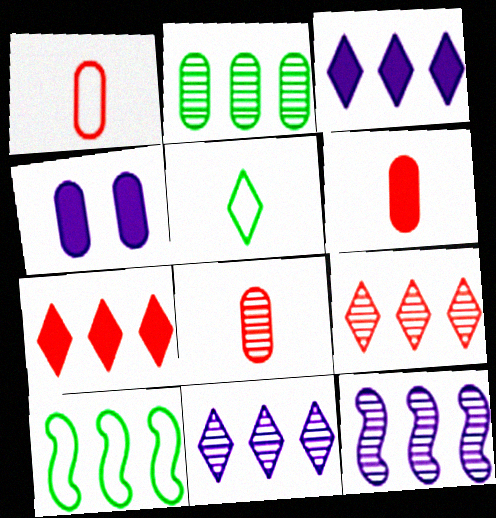[[1, 2, 4], 
[1, 6, 8], 
[2, 9, 12]]